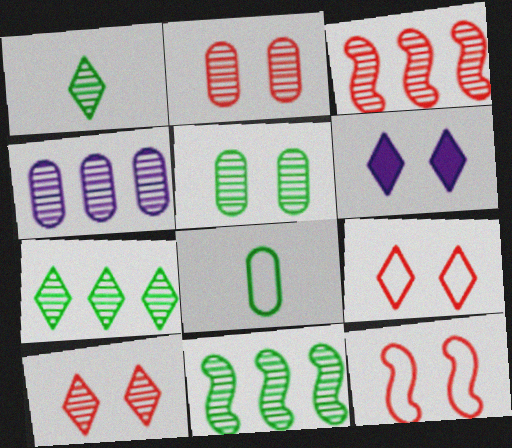[[1, 5, 11], 
[3, 4, 7], 
[3, 6, 8], 
[5, 6, 12]]